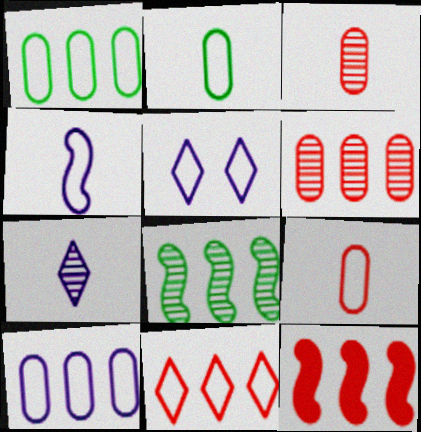[[4, 5, 10], 
[6, 11, 12]]